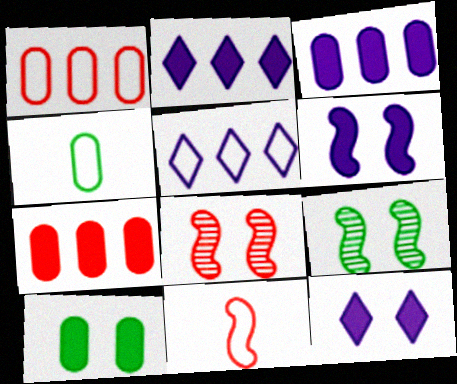[[2, 4, 8]]